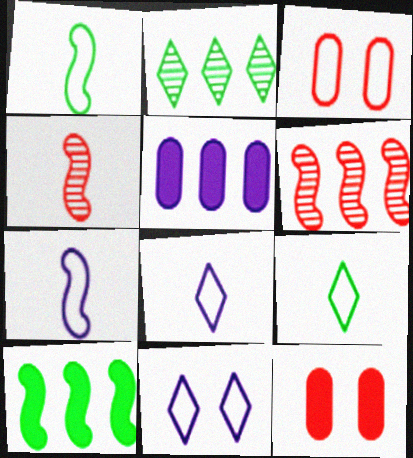[[2, 7, 12]]